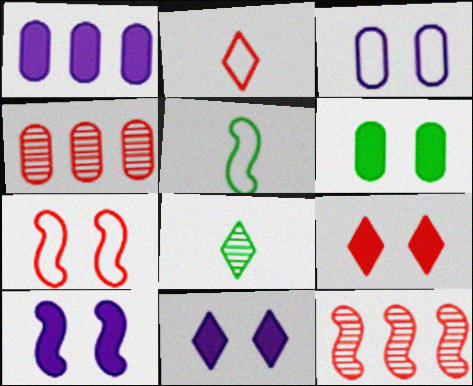[[1, 7, 8], 
[4, 5, 11], 
[5, 10, 12], 
[6, 9, 10]]